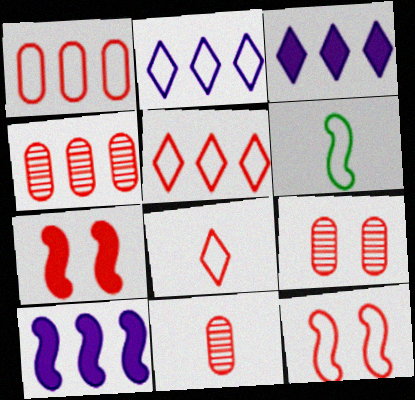[[1, 8, 12], 
[3, 6, 9], 
[4, 7, 8], 
[4, 9, 11], 
[5, 7, 11]]